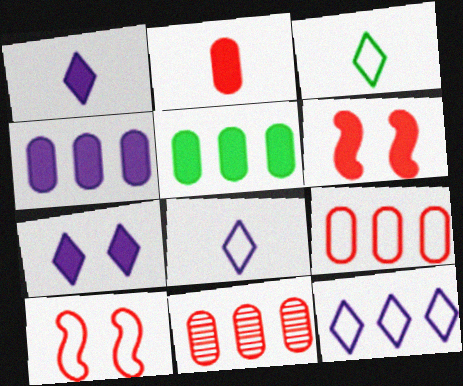[[1, 5, 6]]